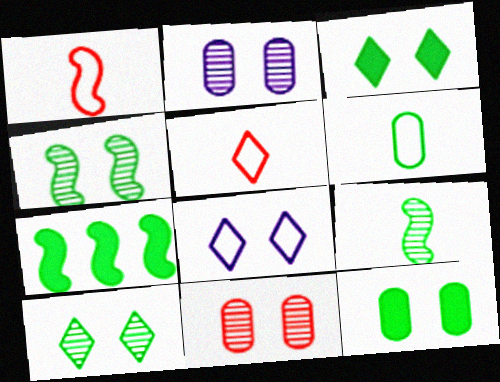[[2, 5, 7], 
[6, 7, 10]]